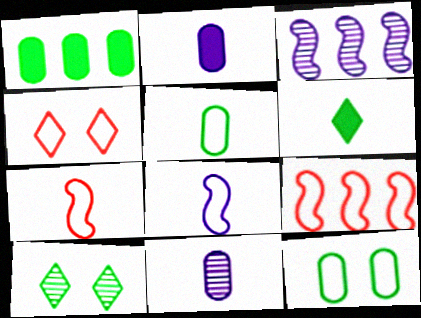[[2, 9, 10], 
[6, 7, 11]]